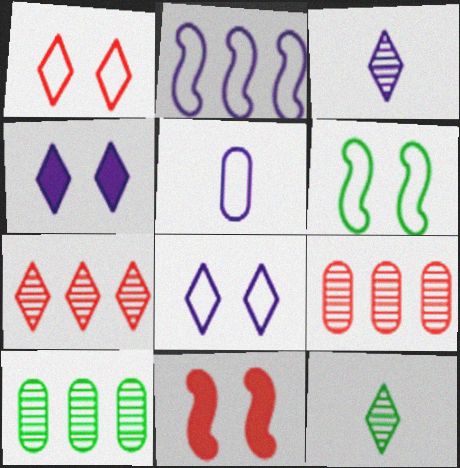[[2, 5, 8]]